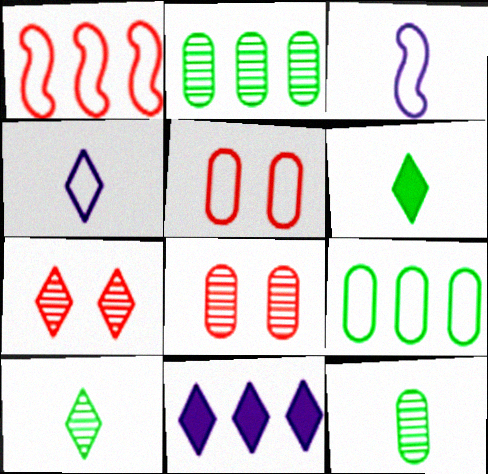[[1, 2, 11]]